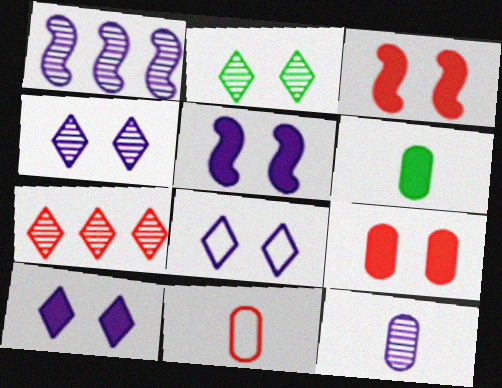[[1, 4, 12], 
[3, 7, 11], 
[4, 8, 10], 
[6, 11, 12]]